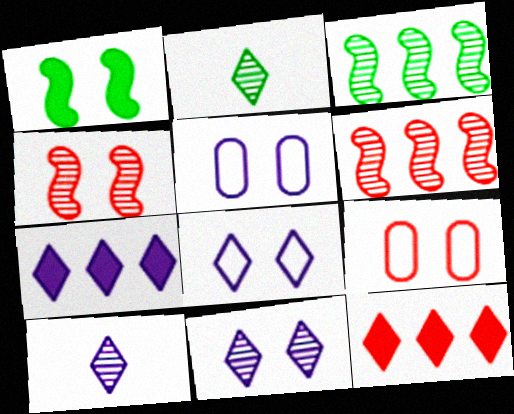[[1, 9, 11], 
[2, 8, 12], 
[7, 8, 10]]